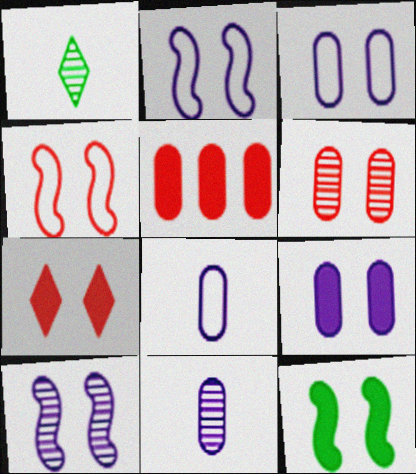[[1, 2, 5], 
[4, 6, 7], 
[4, 10, 12], 
[7, 9, 12]]